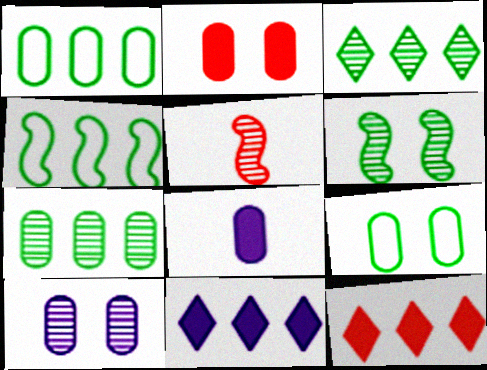[[2, 9, 10], 
[3, 5, 10], 
[5, 9, 11]]